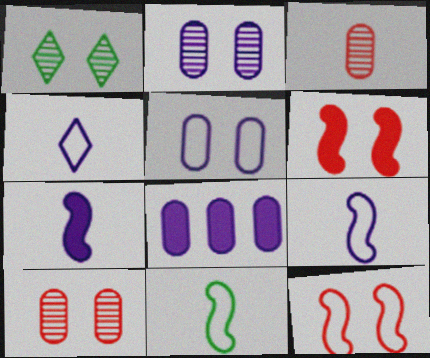[[1, 5, 6]]